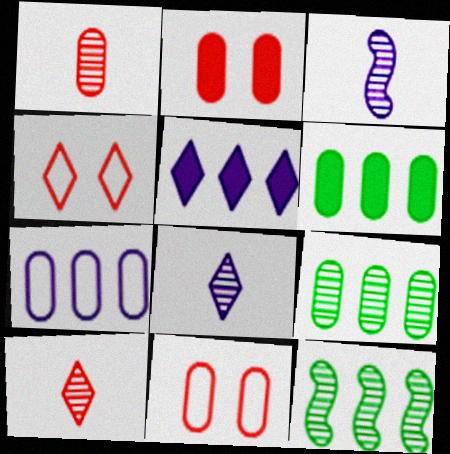[[3, 4, 6]]